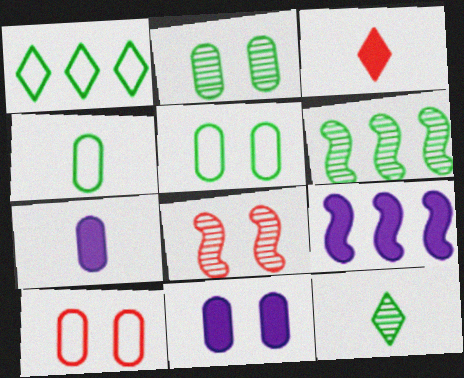[[1, 7, 8], 
[2, 6, 12], 
[2, 10, 11], 
[9, 10, 12]]